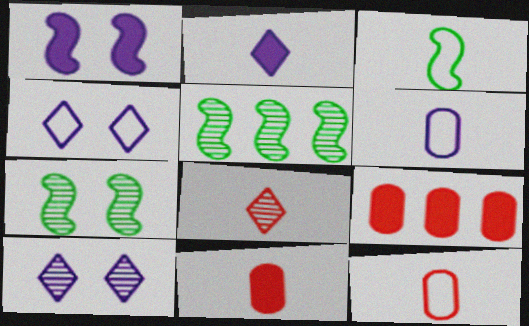[[3, 9, 10], 
[4, 5, 11]]